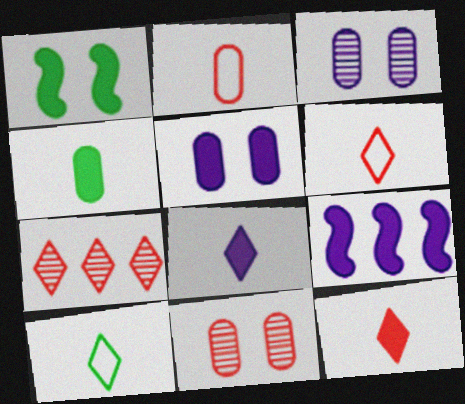[[5, 8, 9], 
[9, 10, 11]]